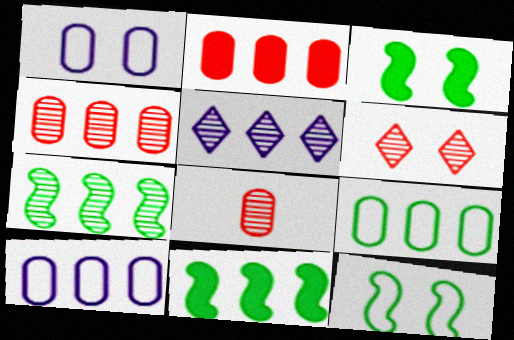[[1, 3, 6], 
[4, 5, 7]]